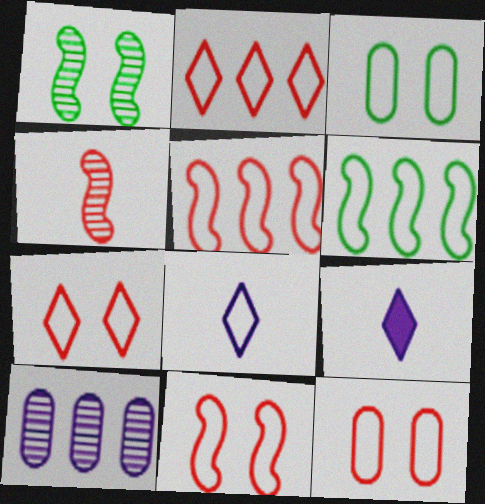[[3, 5, 8], 
[6, 8, 12], 
[7, 11, 12]]